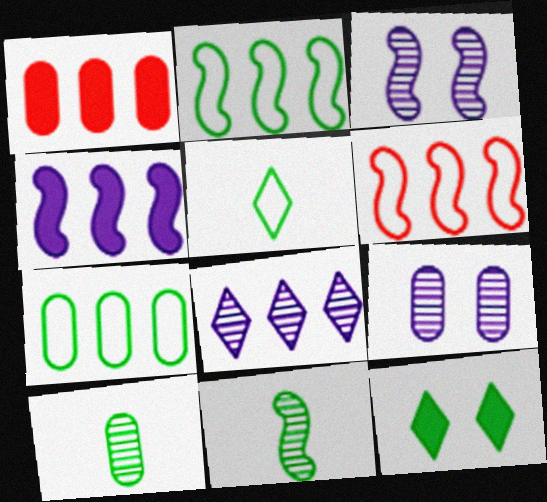[[1, 2, 8], 
[1, 3, 5], 
[2, 10, 12], 
[7, 11, 12]]